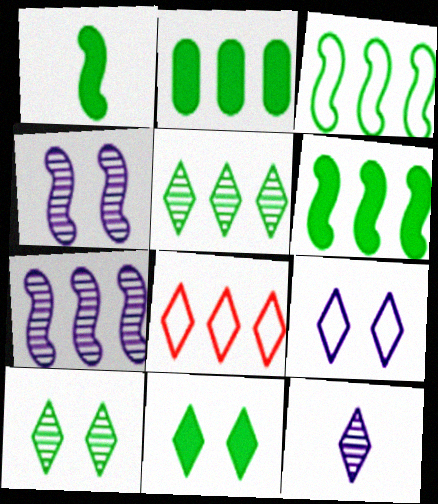[[1, 2, 11], 
[2, 3, 5], 
[2, 7, 8], 
[8, 11, 12]]